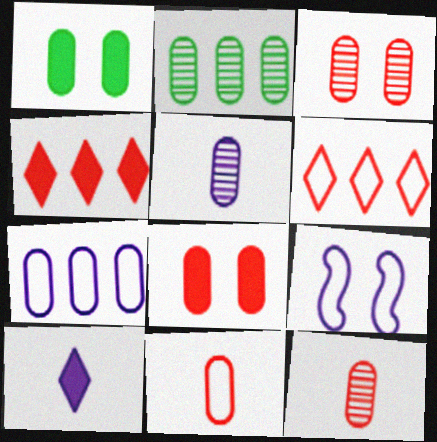[[1, 7, 12], 
[2, 3, 5]]